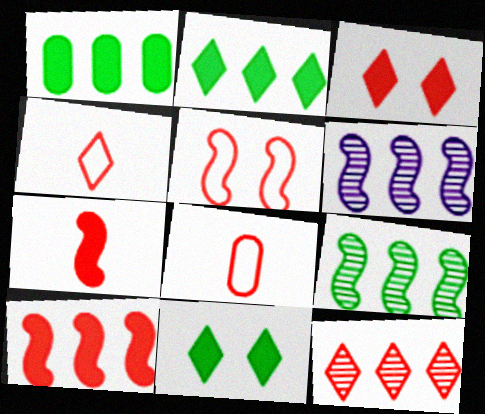[[3, 4, 12], 
[6, 8, 11]]